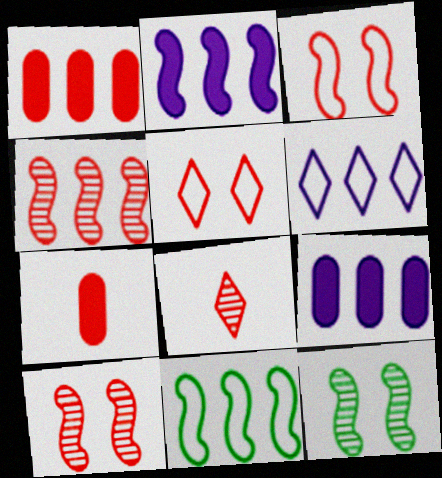[[1, 3, 8], 
[2, 4, 11], 
[4, 5, 7], 
[6, 7, 12]]